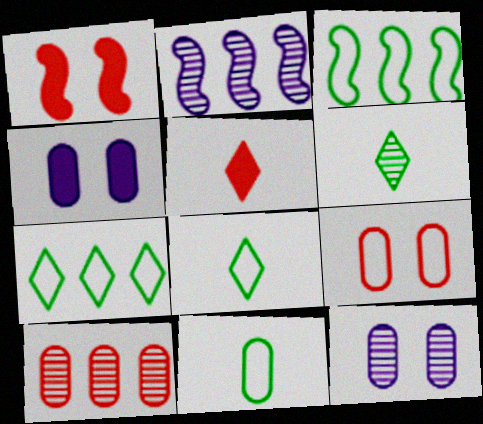[[3, 5, 12], 
[4, 10, 11]]